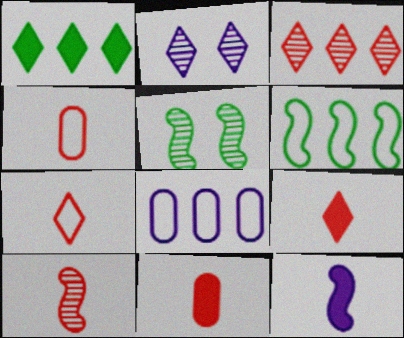[[1, 2, 7], 
[2, 6, 11], 
[2, 8, 12], 
[4, 9, 10], 
[5, 8, 9], 
[7, 10, 11]]